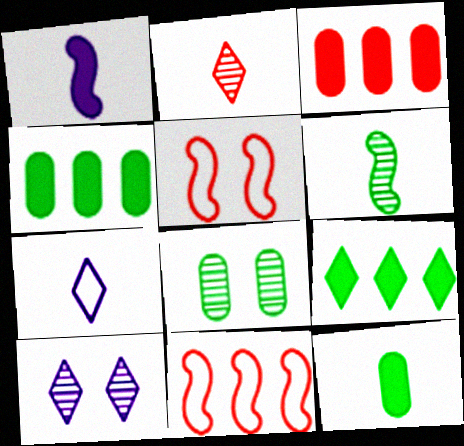[[2, 3, 5], 
[10, 11, 12]]